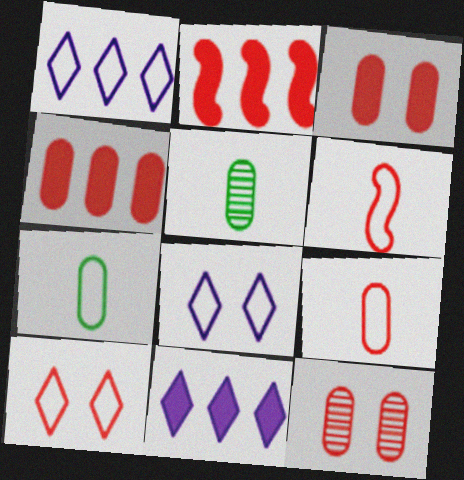[[2, 5, 8], 
[4, 9, 12]]